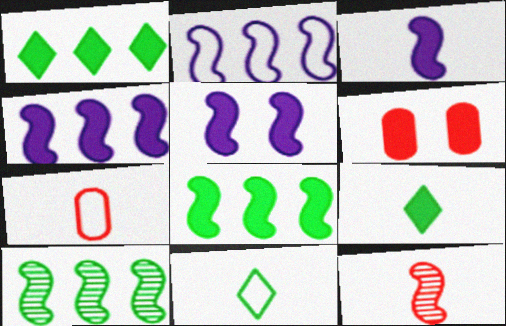[[1, 3, 6], 
[3, 4, 5], 
[4, 6, 9]]